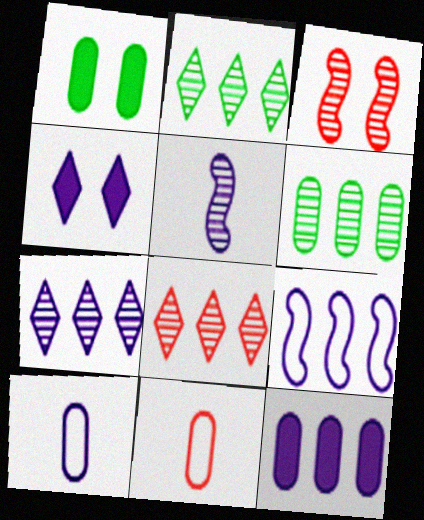[[2, 7, 8], 
[7, 9, 12]]